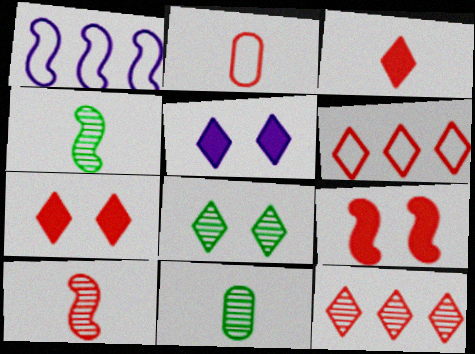[[1, 4, 9], 
[1, 7, 11], 
[2, 3, 10], 
[2, 9, 12]]